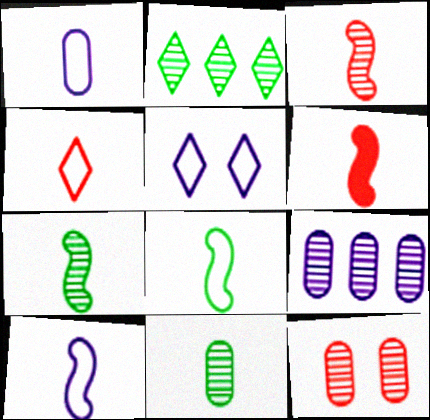[[1, 4, 8], 
[6, 7, 10], 
[9, 11, 12]]